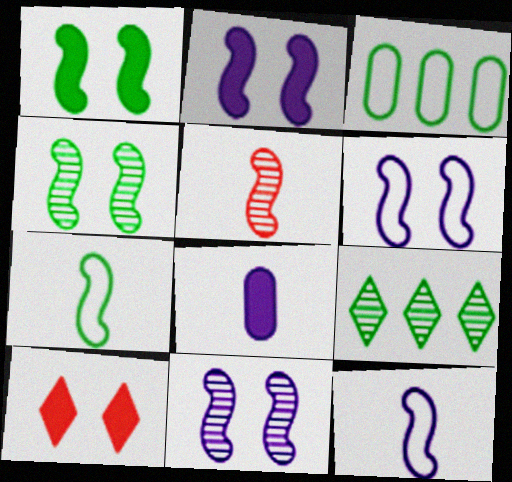[[2, 6, 11]]